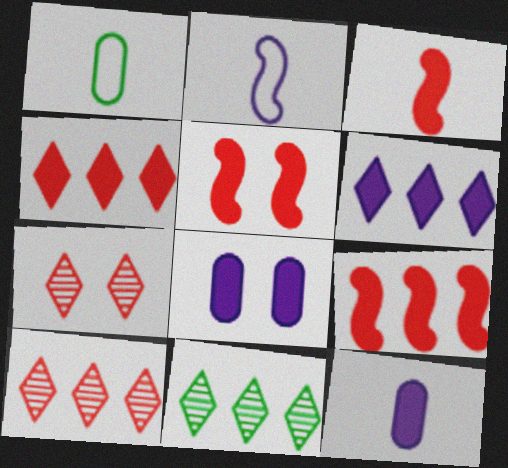[[3, 5, 9]]